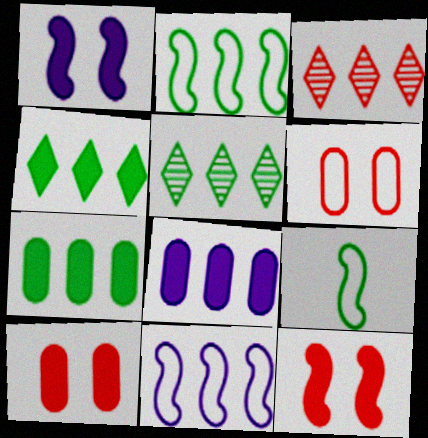[[2, 3, 8], 
[2, 5, 7], 
[3, 7, 11]]